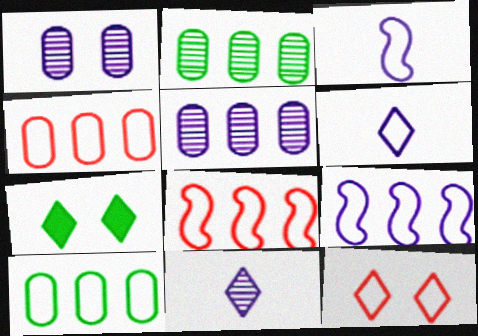[[3, 10, 12]]